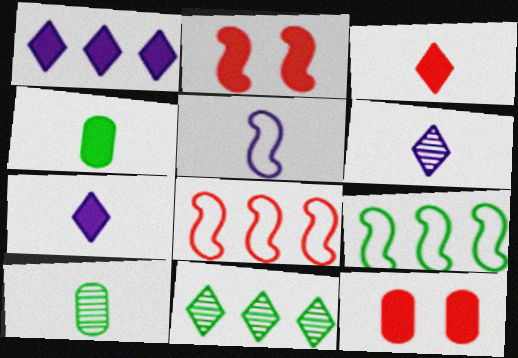[[1, 2, 4], 
[3, 5, 10], 
[5, 11, 12], 
[6, 9, 12]]